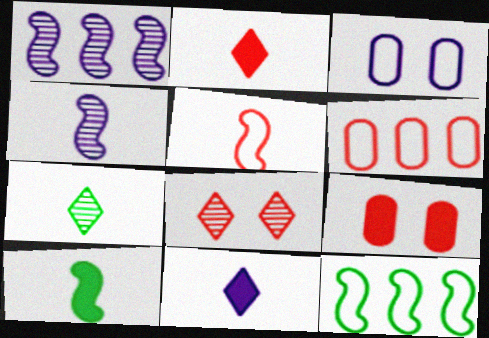[[1, 3, 11], 
[4, 5, 10]]